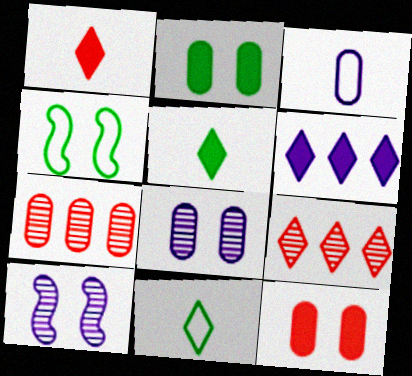[[2, 3, 7], 
[3, 6, 10]]